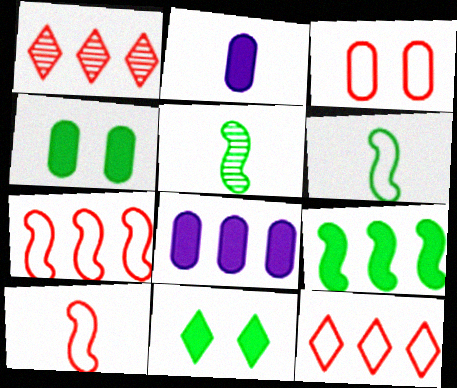[[3, 10, 12]]